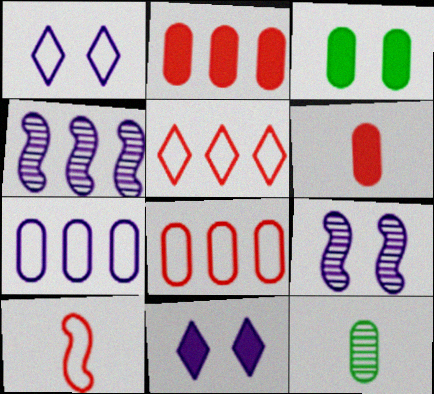[]